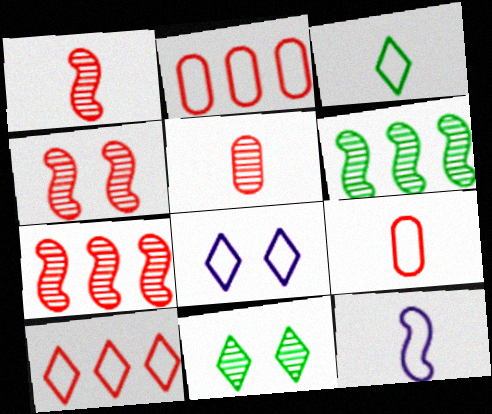[[1, 4, 7], 
[3, 8, 10], 
[3, 9, 12]]